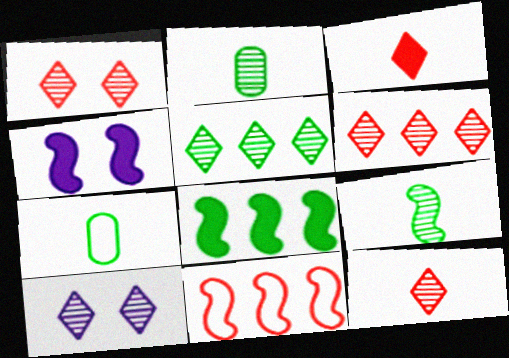[[1, 6, 12], 
[4, 6, 7], 
[4, 9, 11], 
[5, 10, 12]]